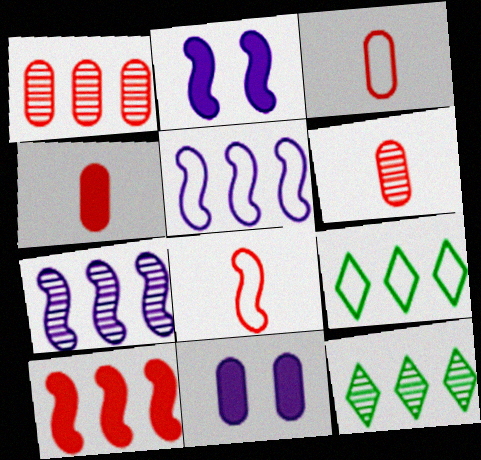[[1, 7, 12], 
[2, 3, 12], 
[2, 6, 9], 
[3, 4, 6], 
[8, 11, 12]]